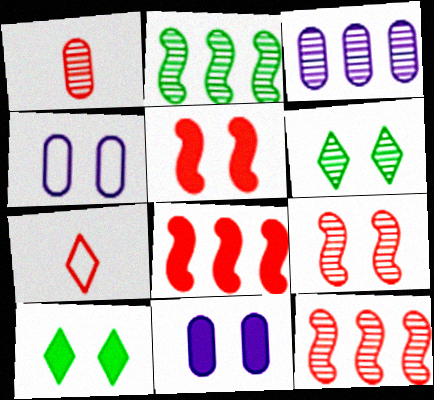[[2, 7, 11], 
[4, 5, 6], 
[4, 9, 10], 
[5, 10, 11]]